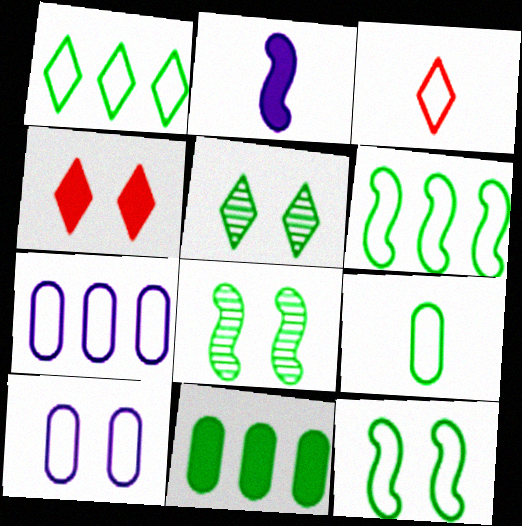[[1, 9, 12], 
[2, 4, 11], 
[3, 6, 10], 
[3, 7, 12], 
[4, 8, 10]]